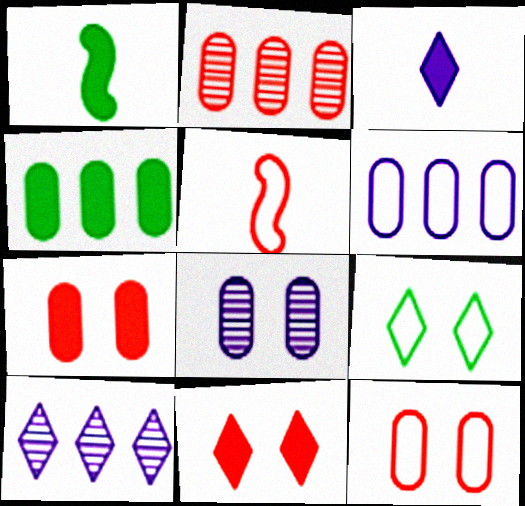[[1, 10, 12], 
[2, 4, 6], 
[2, 5, 11], 
[5, 6, 9]]